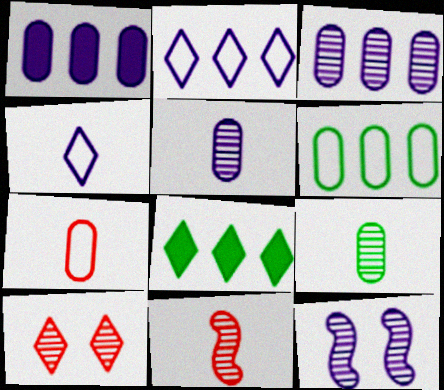[[1, 4, 12], 
[4, 8, 10], 
[7, 8, 12]]